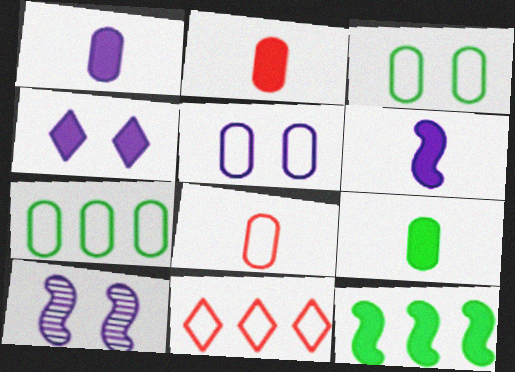[[1, 2, 9], 
[2, 4, 12], 
[4, 5, 10], 
[5, 7, 8], 
[9, 10, 11]]